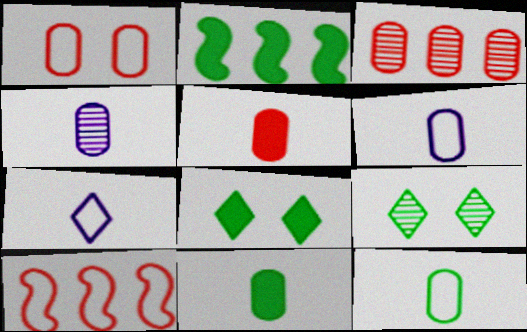[[1, 3, 5], 
[2, 8, 11], 
[2, 9, 12], 
[4, 5, 12], 
[4, 8, 10]]